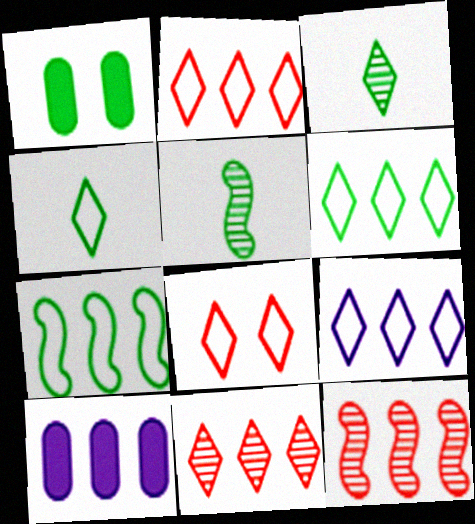[[1, 3, 7], 
[1, 5, 6], 
[2, 6, 9], 
[4, 8, 9], 
[5, 8, 10], 
[6, 10, 12], 
[7, 10, 11]]